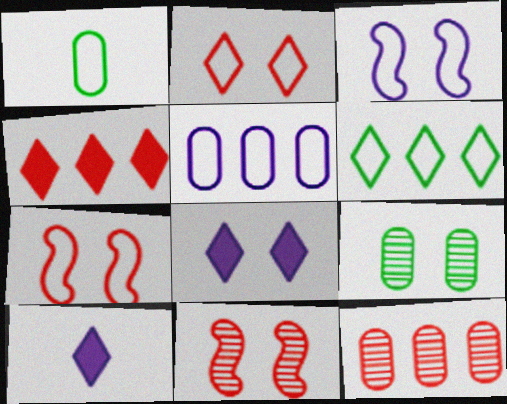[[7, 8, 9]]